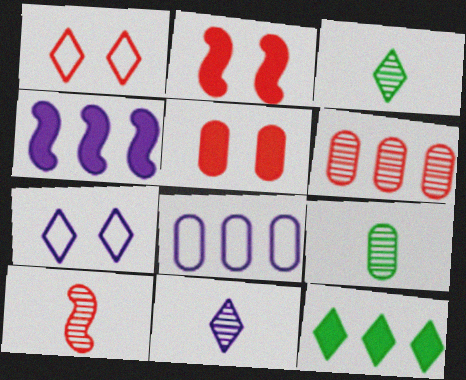[[1, 4, 9], 
[1, 11, 12], 
[2, 3, 8], 
[5, 8, 9], 
[9, 10, 11]]